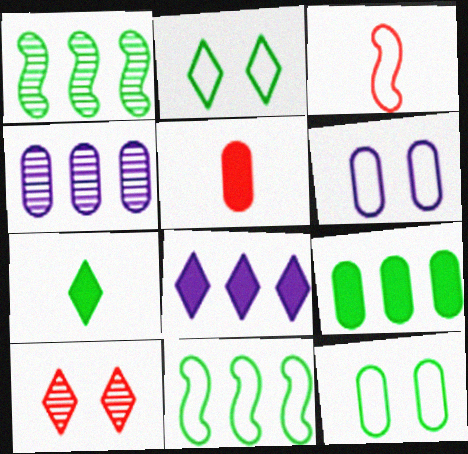[[1, 7, 12], 
[4, 5, 12]]